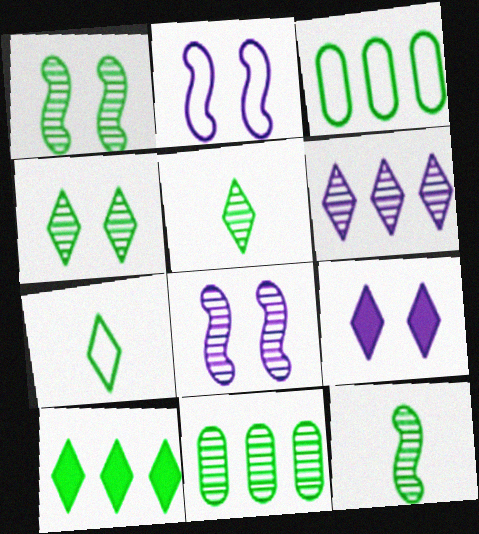[[1, 5, 11], 
[4, 7, 10], 
[4, 11, 12]]